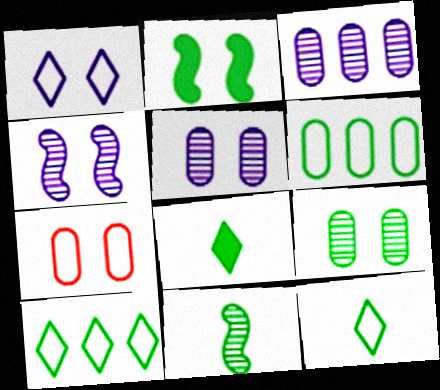[]